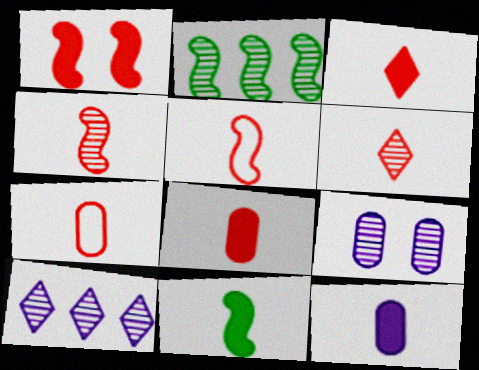[[2, 6, 9], 
[3, 4, 7], 
[3, 11, 12], 
[5, 6, 8]]